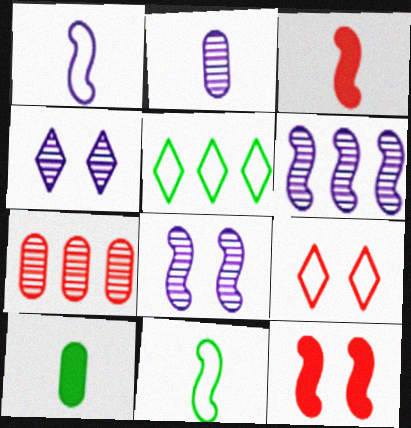[[2, 4, 6], 
[2, 5, 12], 
[3, 7, 9], 
[6, 9, 10], 
[6, 11, 12]]